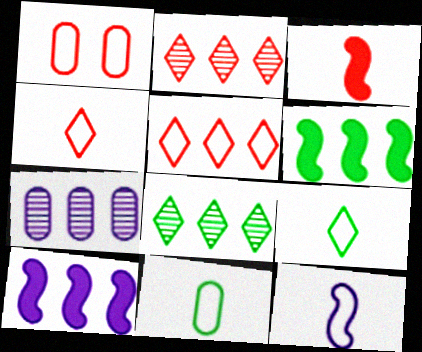[[1, 2, 3], 
[4, 11, 12], 
[5, 6, 7]]